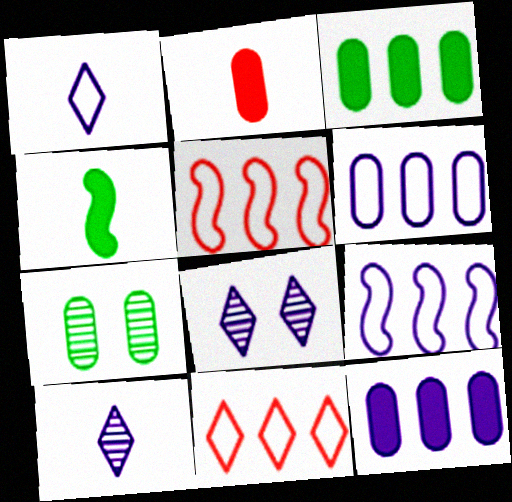[[2, 6, 7]]